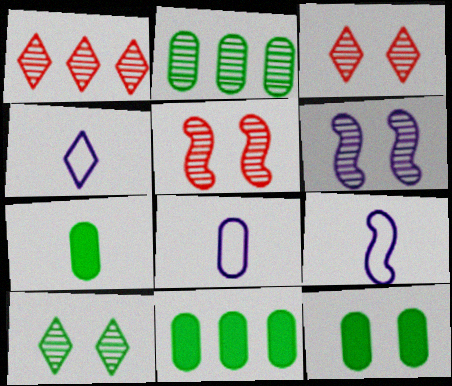[[1, 9, 12], 
[3, 9, 11], 
[4, 5, 11], 
[4, 8, 9], 
[7, 11, 12]]